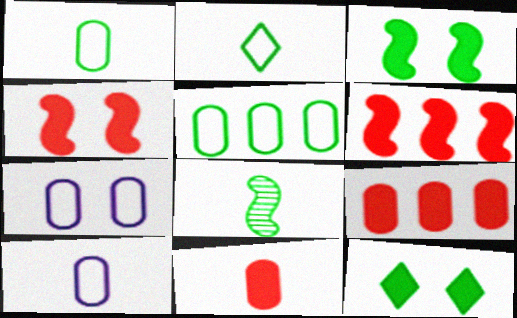[[5, 8, 12]]